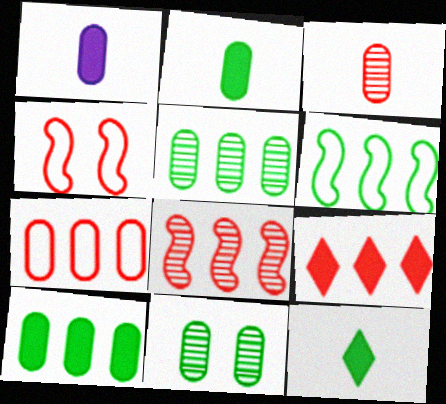[[1, 7, 11], 
[3, 4, 9], 
[6, 11, 12], 
[7, 8, 9]]